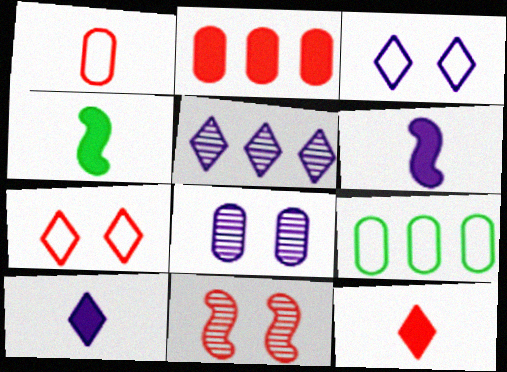[[3, 5, 10], 
[9, 10, 11]]